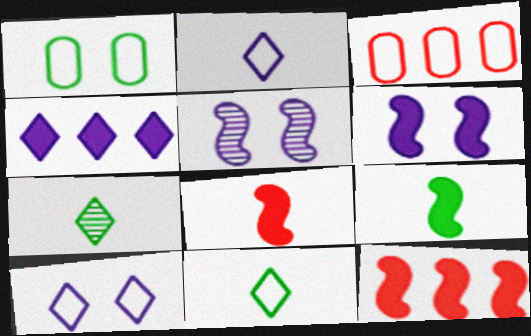[[3, 6, 7], 
[6, 9, 12]]